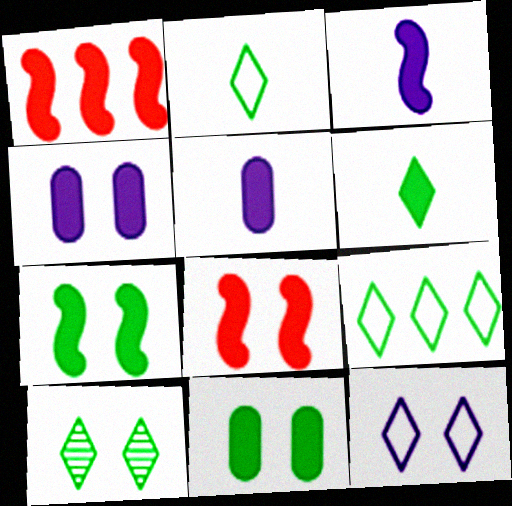[[1, 3, 7], 
[1, 4, 6], 
[6, 9, 10]]